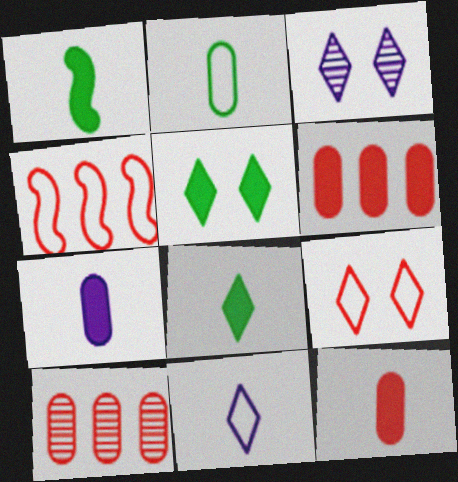[[3, 5, 9]]